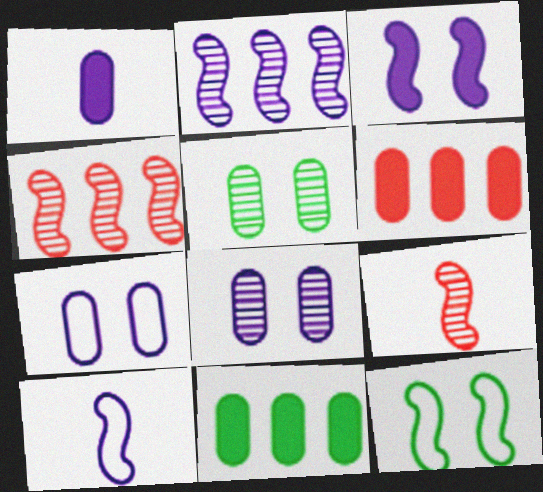[[2, 3, 10]]